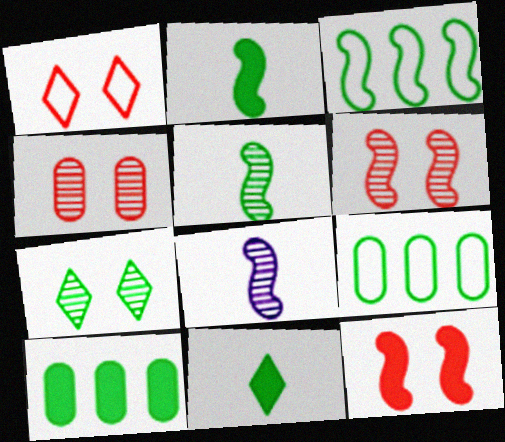[[1, 4, 12], 
[1, 8, 10], 
[2, 7, 9], 
[3, 8, 12]]